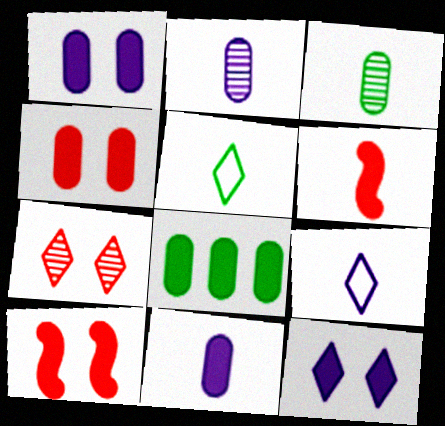[[2, 5, 6], 
[3, 6, 9], 
[4, 8, 11], 
[6, 8, 12]]